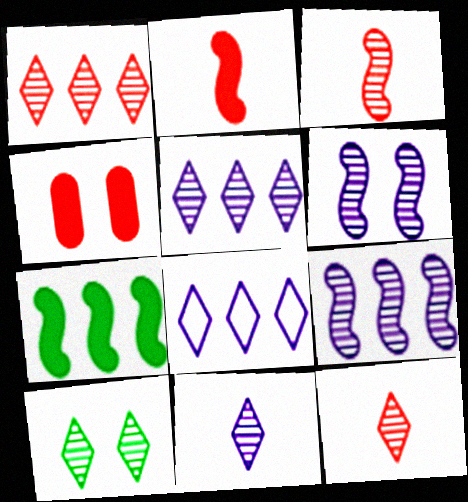[[1, 10, 11], 
[5, 10, 12]]